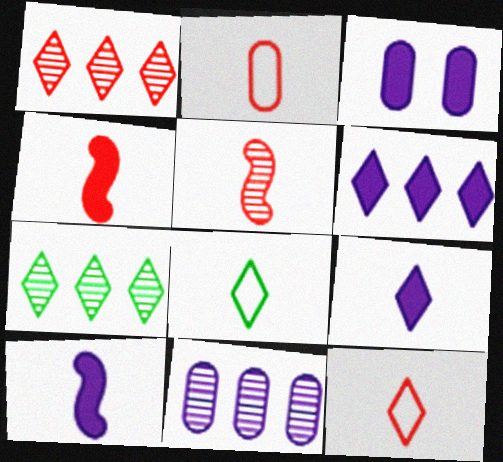[[3, 6, 10]]